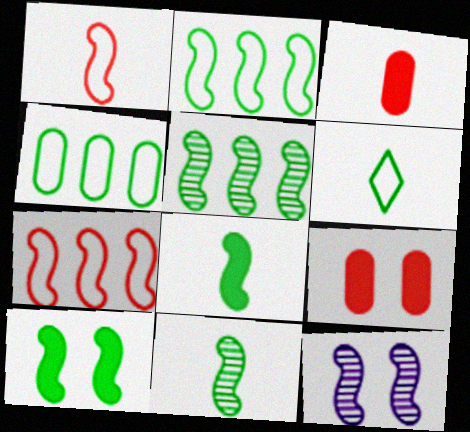[[2, 10, 11], 
[7, 8, 12]]